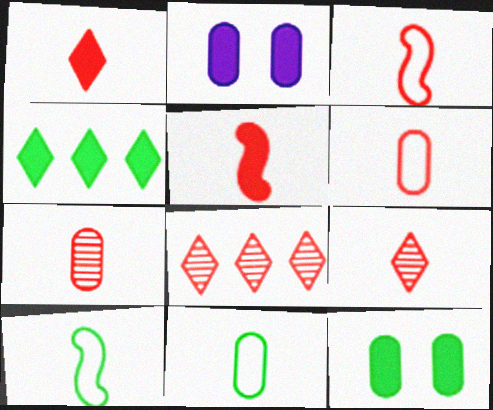[[1, 3, 7], 
[2, 4, 5], 
[2, 8, 10], 
[5, 6, 9]]